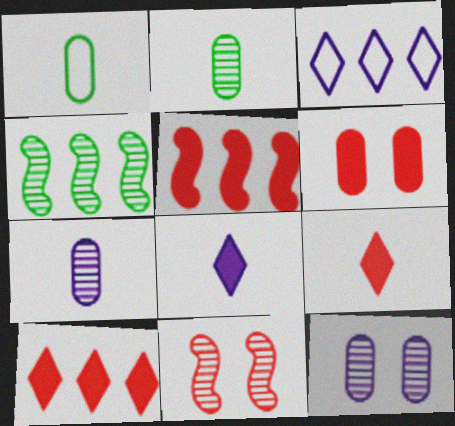[[5, 6, 9]]